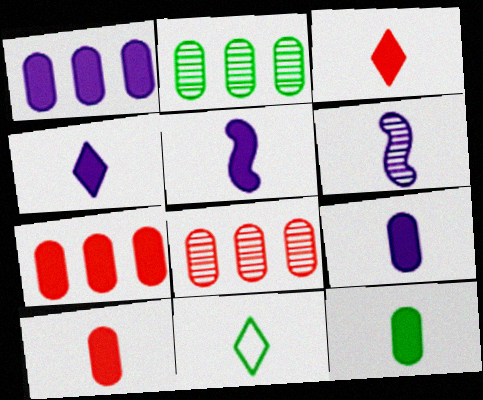[[3, 5, 12], 
[4, 5, 9], 
[6, 10, 11], 
[9, 10, 12]]